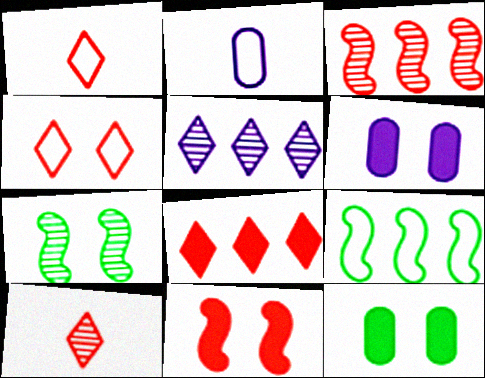[[2, 4, 9], 
[2, 7, 8], 
[4, 6, 7], 
[4, 8, 10], 
[6, 9, 10]]